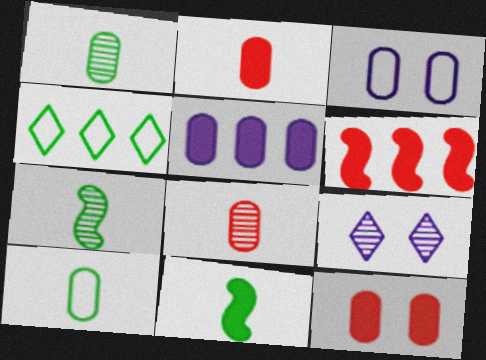[[6, 9, 10]]